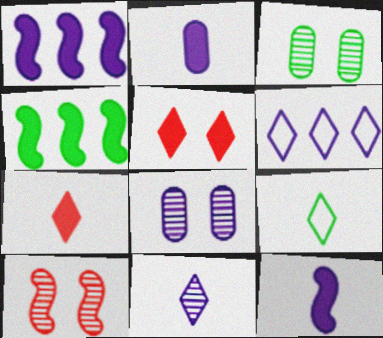[[2, 4, 5], 
[3, 4, 9], 
[6, 8, 12], 
[7, 9, 11]]